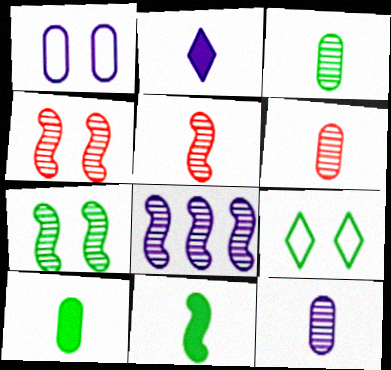[[1, 2, 8], 
[3, 6, 12], 
[5, 7, 8]]